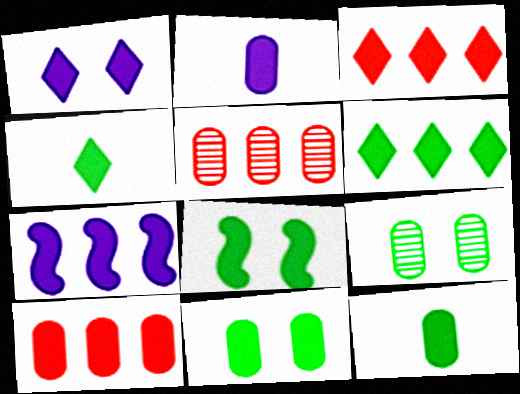[[1, 2, 7], 
[1, 3, 4], 
[2, 3, 8], 
[2, 10, 11], 
[6, 7, 10], 
[6, 8, 12]]